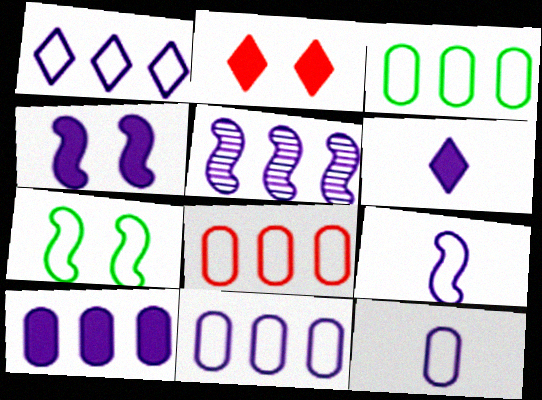[[1, 5, 10], 
[3, 8, 11], 
[4, 5, 9], 
[4, 6, 10]]